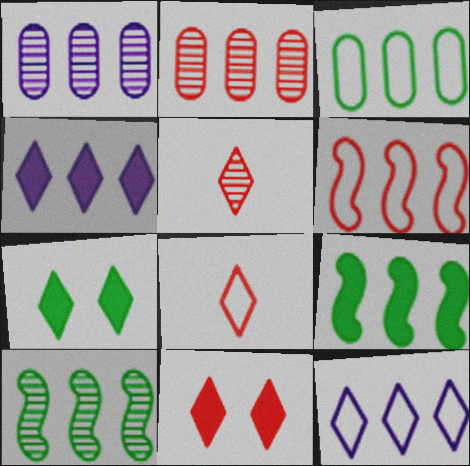[[2, 9, 12], 
[3, 6, 12], 
[5, 7, 12]]